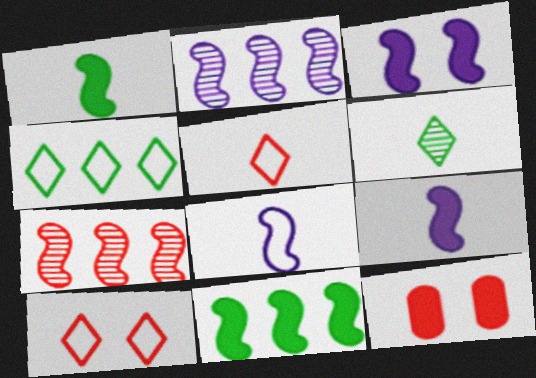[[2, 3, 8], 
[5, 7, 12]]